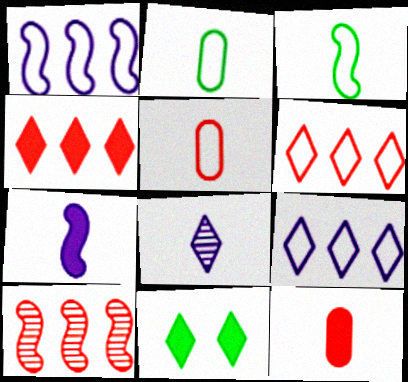[[3, 8, 12], 
[6, 8, 11]]